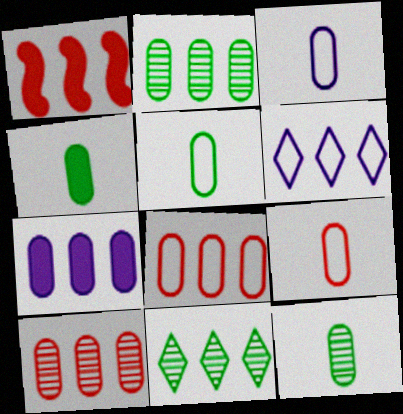[[1, 2, 6], 
[2, 7, 8], 
[3, 5, 9], 
[4, 5, 12]]